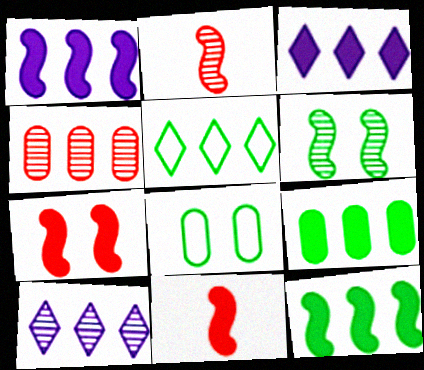[[1, 4, 5], 
[2, 3, 8], 
[8, 10, 11]]